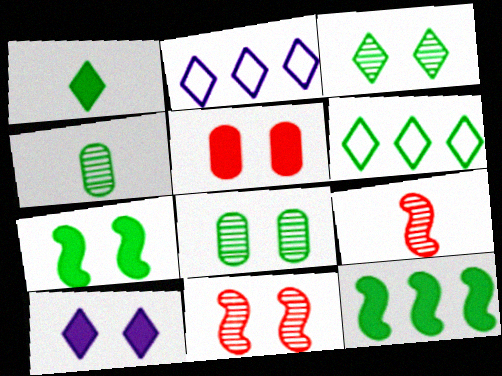[[1, 3, 6], 
[4, 6, 7], 
[5, 7, 10]]